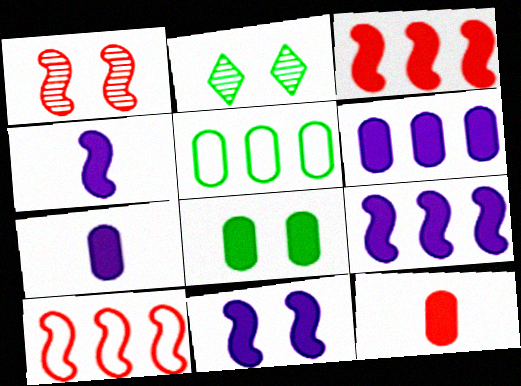[[2, 7, 10], 
[4, 9, 11], 
[6, 8, 12]]